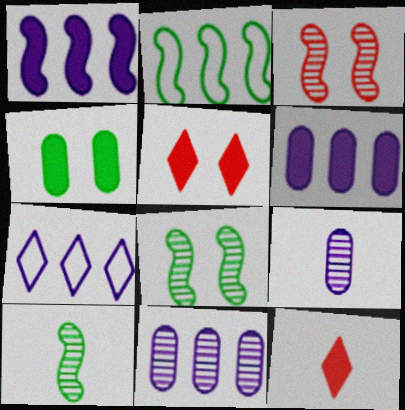[[1, 4, 12], 
[1, 7, 11], 
[2, 5, 9]]